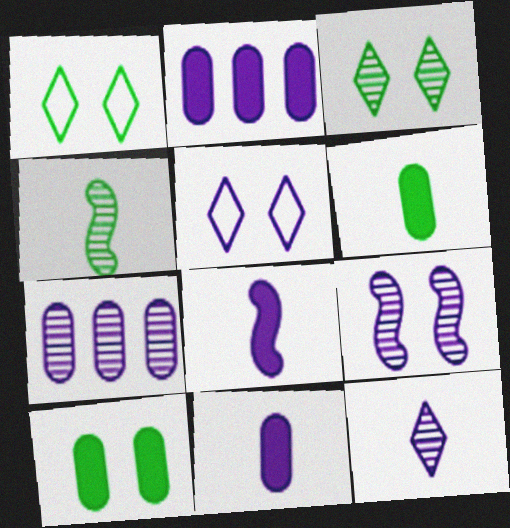[[5, 7, 8], 
[7, 9, 12]]